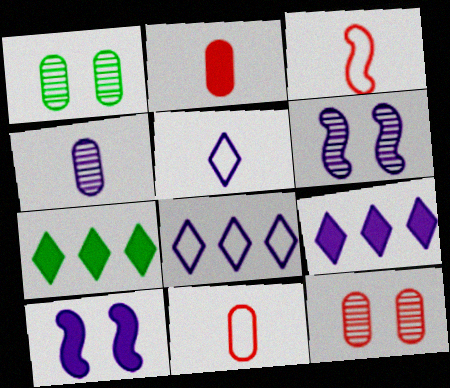[[1, 3, 9], 
[2, 7, 10], 
[4, 8, 10], 
[6, 7, 11]]